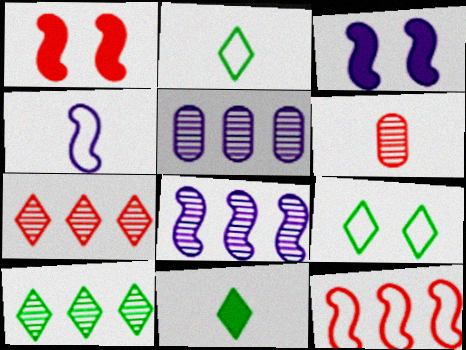[[1, 2, 5], 
[3, 4, 8], 
[4, 6, 11], 
[9, 10, 11]]